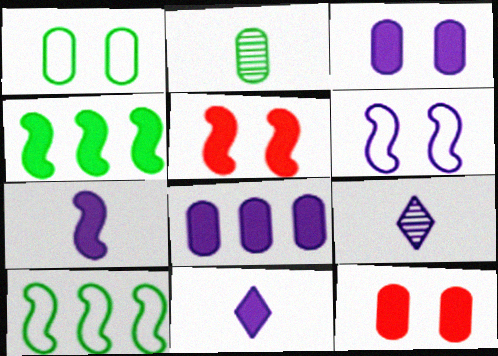[[4, 5, 7], 
[4, 11, 12], 
[6, 8, 9], 
[9, 10, 12]]